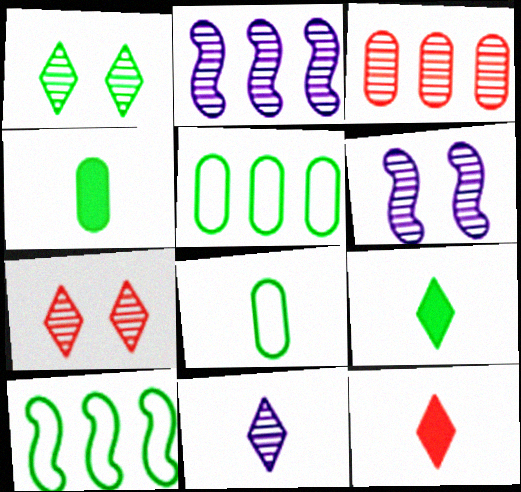[[1, 4, 10], 
[5, 6, 12]]